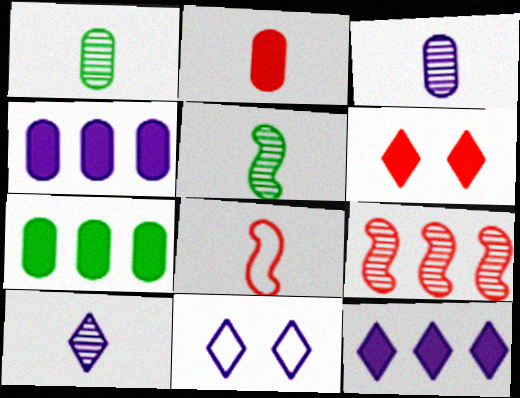[[10, 11, 12]]